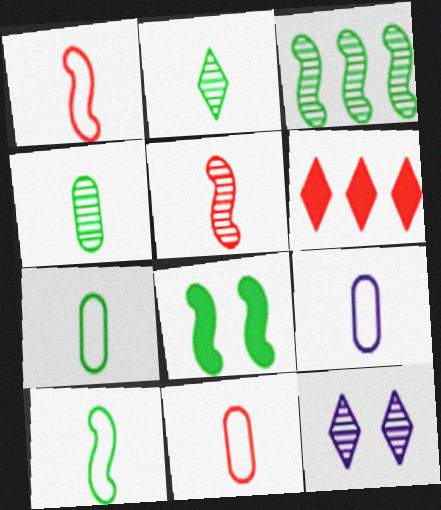[[3, 8, 10], 
[7, 9, 11]]